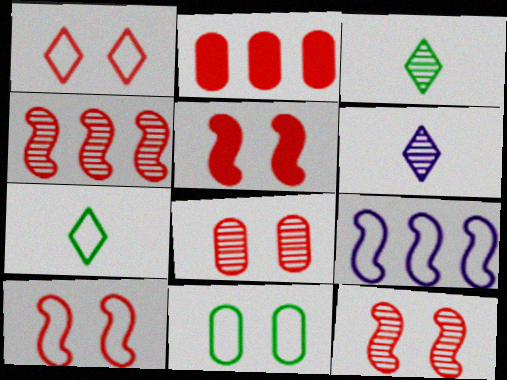[[1, 5, 8], 
[5, 10, 12]]